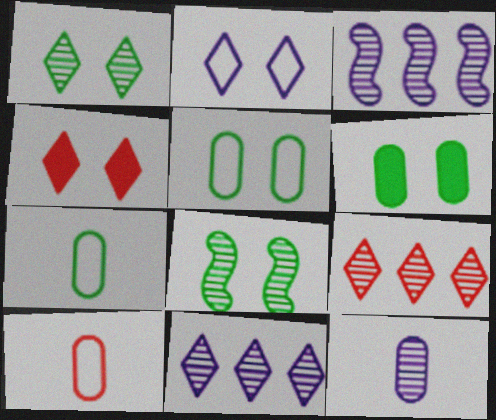[[1, 2, 4], 
[3, 4, 7], 
[8, 9, 12]]